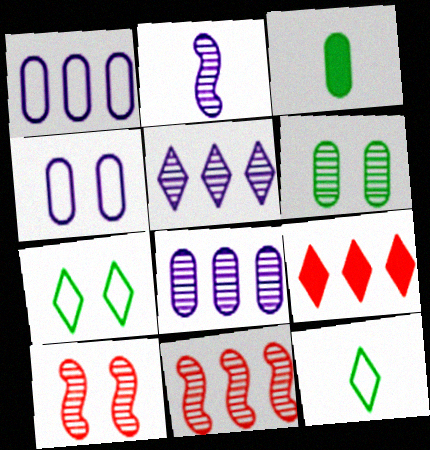[]